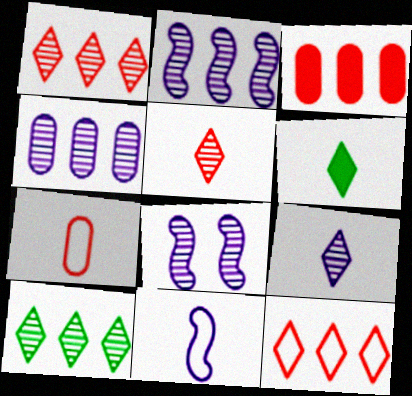[[4, 8, 9]]